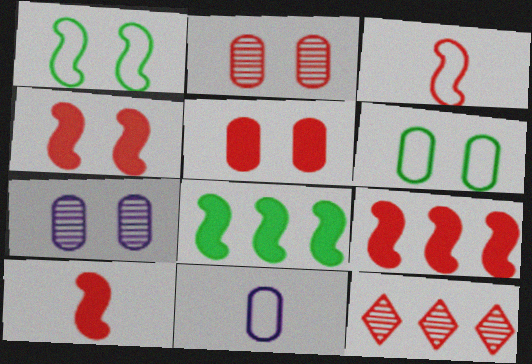[[3, 5, 12], 
[4, 9, 10], 
[5, 6, 7]]